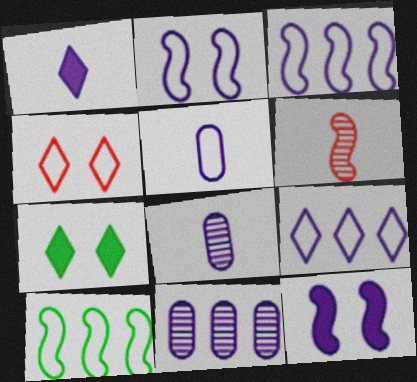[[1, 2, 11], 
[2, 5, 9], 
[4, 5, 10], 
[6, 10, 12], 
[8, 9, 12]]